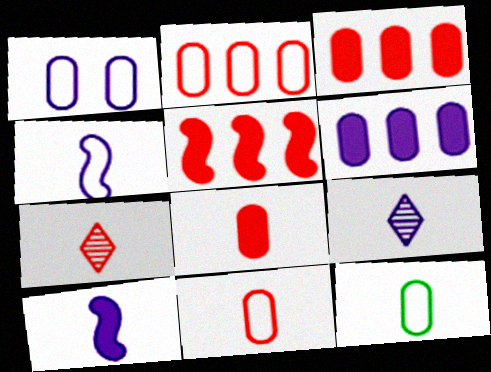[[1, 2, 12], 
[7, 10, 12]]